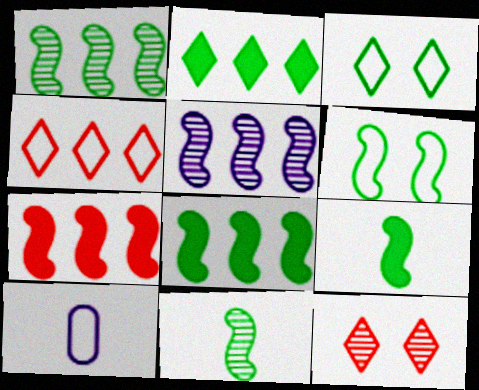[[1, 6, 9], 
[4, 6, 10], 
[6, 8, 11], 
[8, 10, 12]]